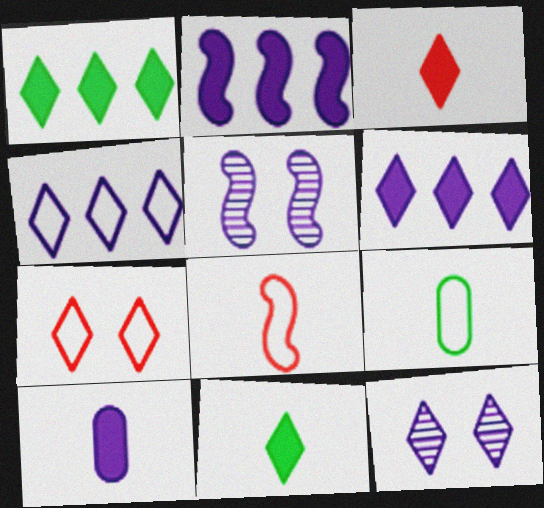[[4, 5, 10]]